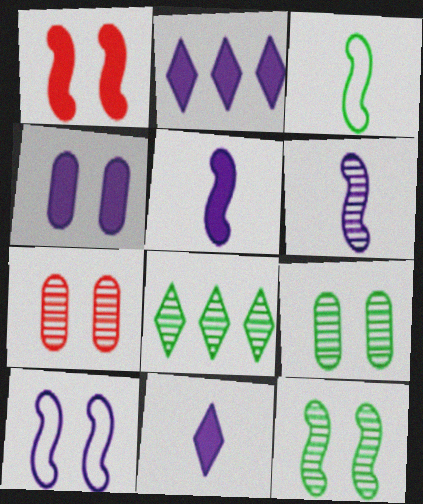[[1, 10, 12], 
[2, 3, 7], 
[2, 4, 5], 
[6, 7, 8]]